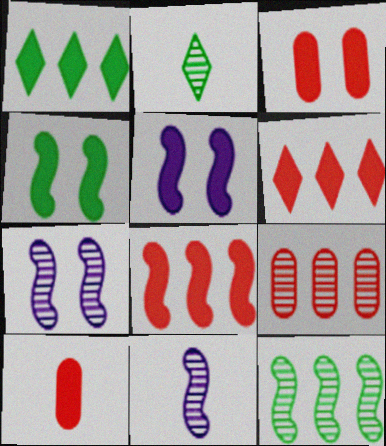[[1, 5, 10], 
[2, 7, 9]]